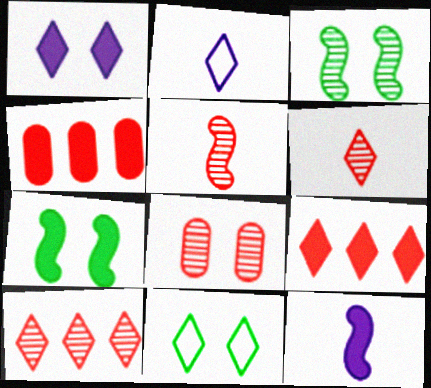[[2, 3, 4], 
[5, 8, 10]]